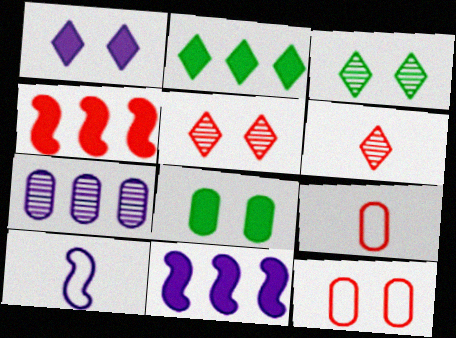[[1, 7, 10], 
[3, 9, 11], 
[4, 5, 9], 
[4, 6, 12], 
[7, 8, 9]]